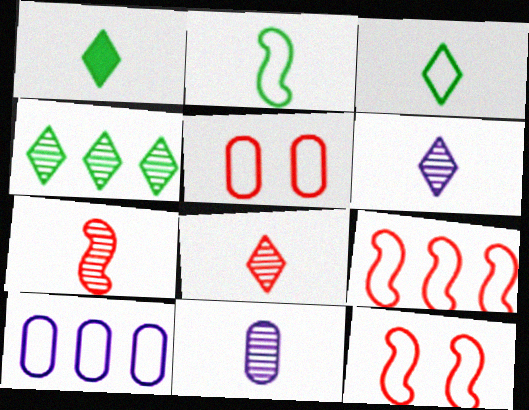[[3, 10, 12]]